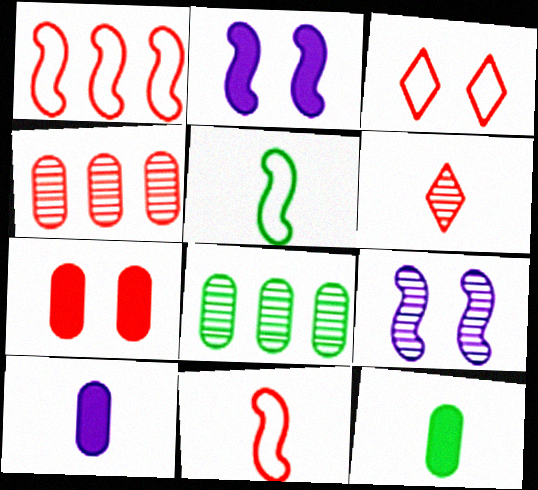[[1, 6, 7], 
[5, 6, 10], 
[6, 8, 9]]